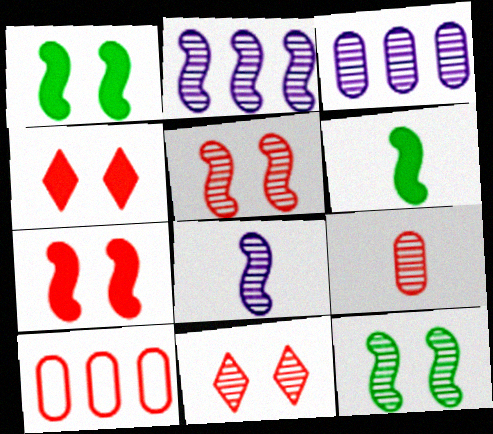[]